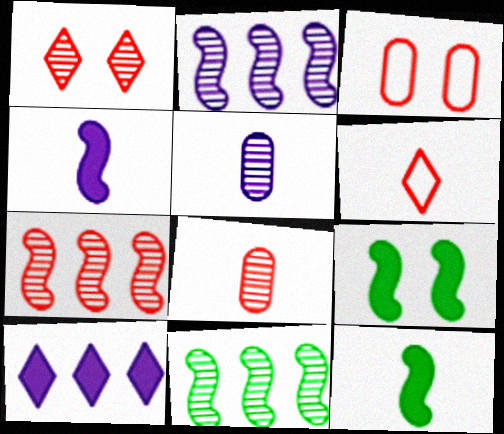[[1, 5, 11], 
[1, 7, 8], 
[2, 7, 11], 
[5, 6, 12]]